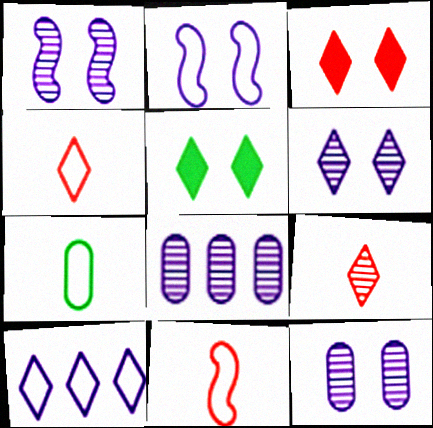[[1, 6, 12], 
[5, 8, 11], 
[5, 9, 10]]